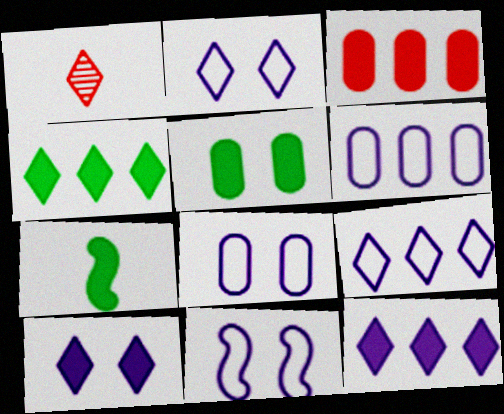[[1, 2, 4], 
[2, 8, 11], 
[3, 7, 10], 
[4, 5, 7]]